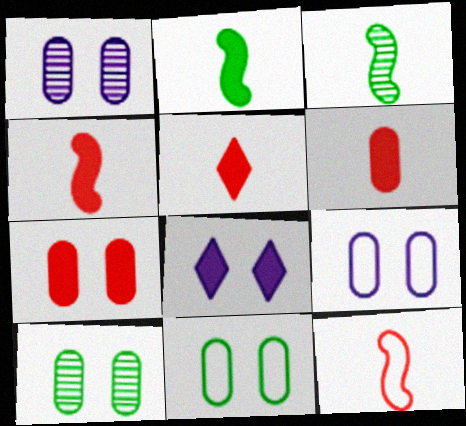[[1, 7, 11], 
[4, 5, 6], 
[7, 9, 10]]